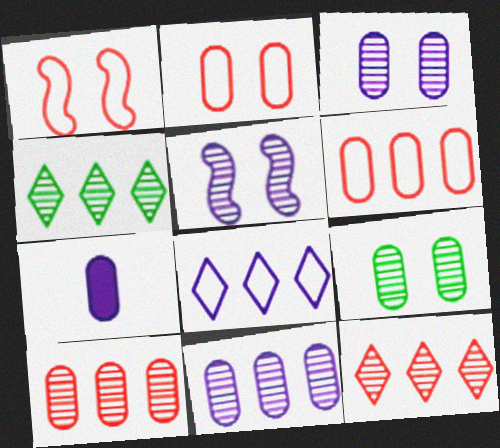[[1, 4, 7], 
[5, 7, 8], 
[6, 7, 9]]